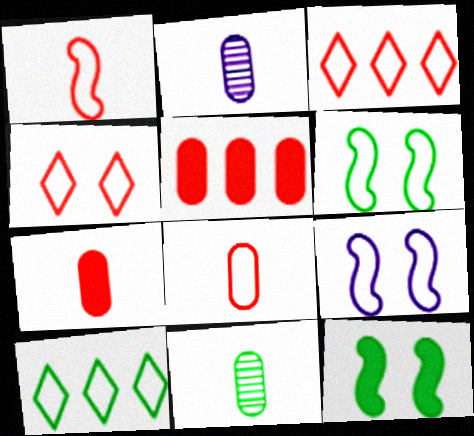[[2, 3, 12], 
[8, 9, 10], 
[10, 11, 12]]